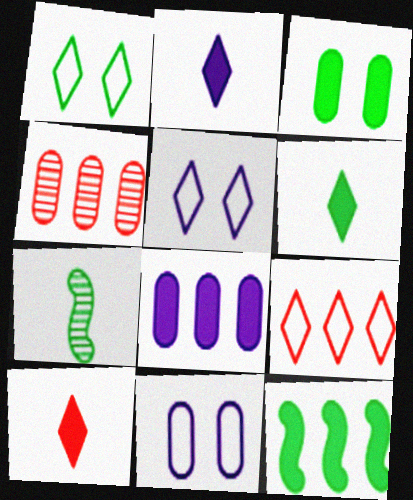[[2, 6, 10], 
[3, 6, 12]]